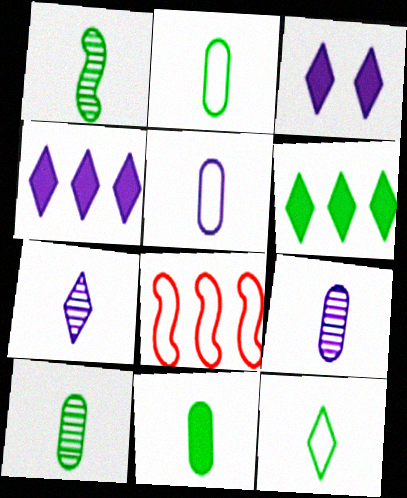[[1, 11, 12], 
[2, 10, 11], 
[3, 8, 10]]